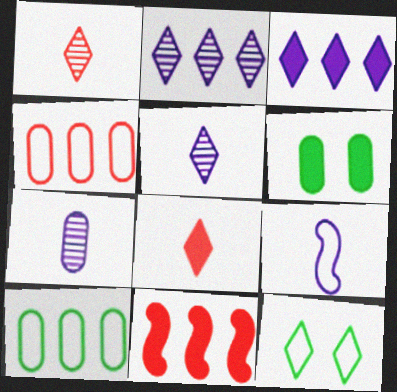[[1, 3, 12], 
[2, 8, 12], 
[2, 10, 11], 
[4, 6, 7], 
[4, 9, 12], 
[7, 11, 12]]